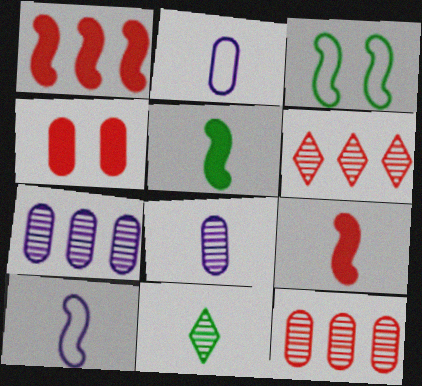[[2, 9, 11]]